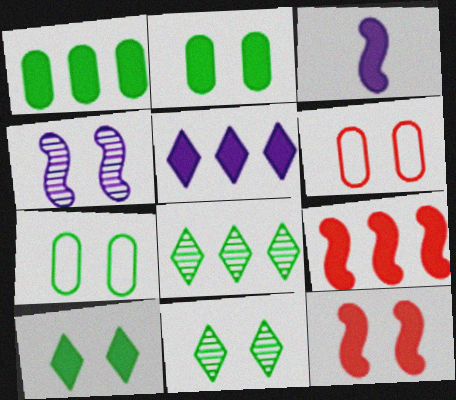[[1, 5, 9], 
[3, 6, 8], 
[4, 6, 10]]